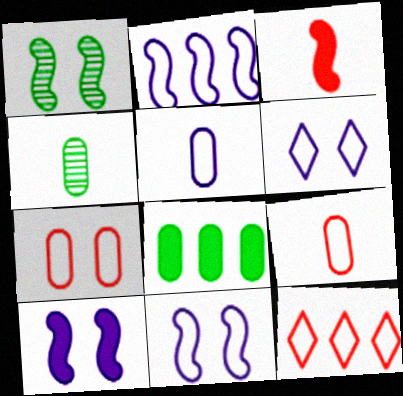[[1, 2, 3], 
[2, 5, 6], 
[4, 10, 12]]